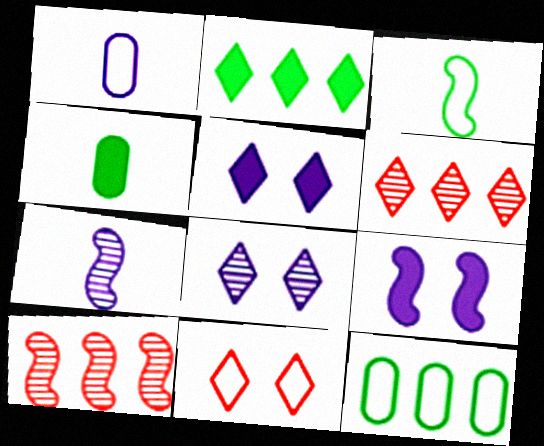[[3, 9, 10]]